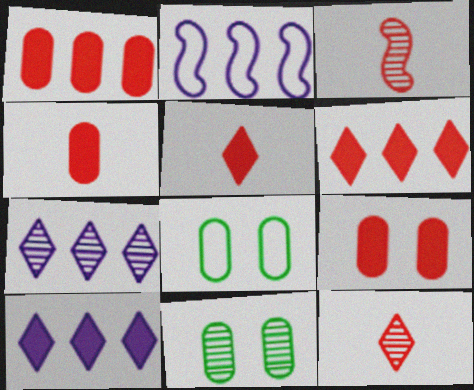[[1, 4, 9], 
[2, 5, 11], 
[3, 7, 11], 
[3, 8, 10]]